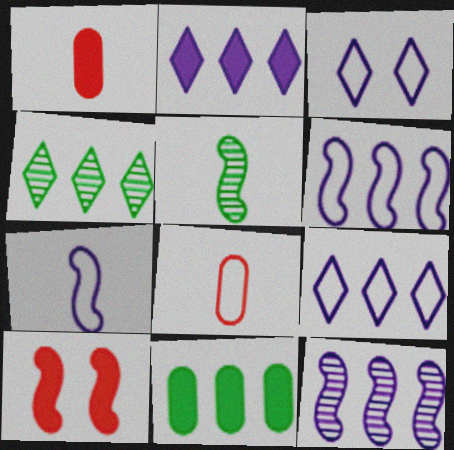[[5, 6, 10]]